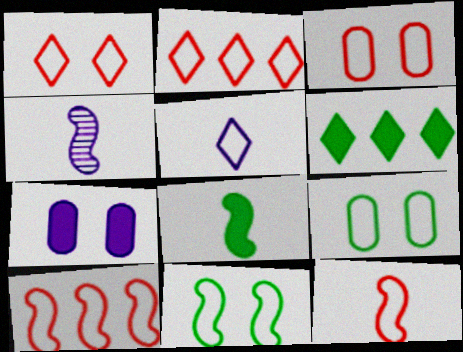[[2, 3, 12], 
[3, 4, 6], 
[4, 8, 12], 
[5, 9, 10]]